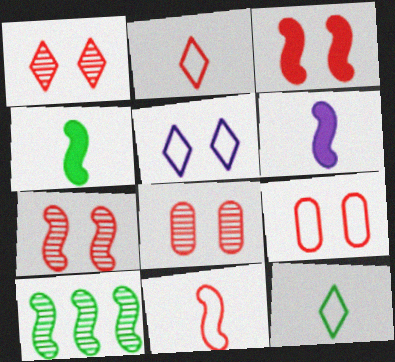[[1, 3, 9], 
[1, 7, 8]]